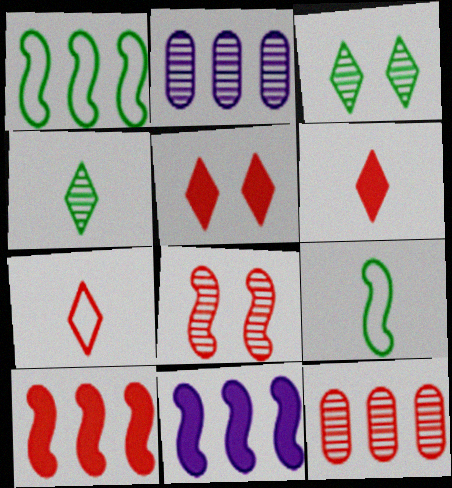[[2, 4, 8], 
[2, 5, 9], 
[8, 9, 11]]